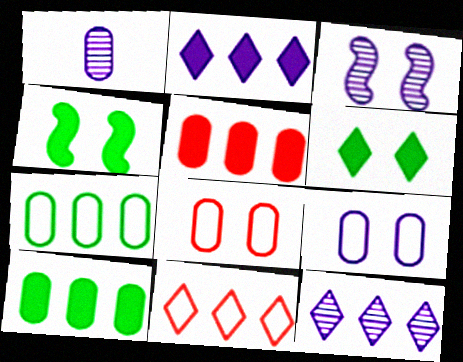[[1, 3, 12], 
[1, 4, 11], 
[1, 8, 10], 
[3, 6, 8]]